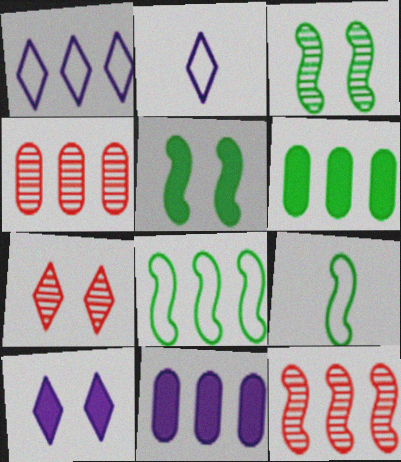[[1, 6, 12], 
[2, 4, 5], 
[4, 9, 10], 
[7, 9, 11]]